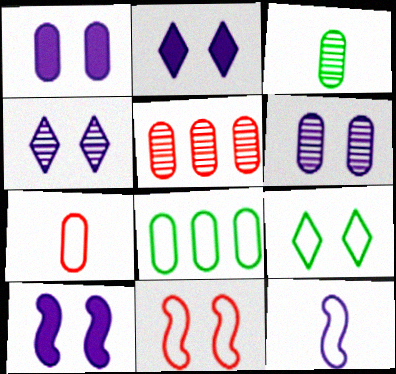[[1, 2, 10], 
[3, 5, 6]]